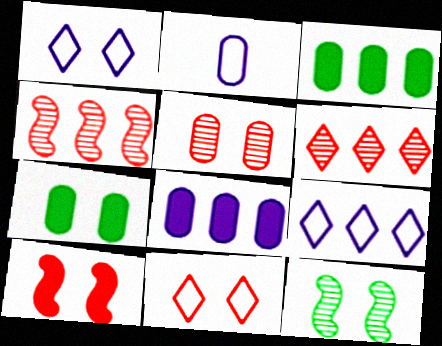[[2, 3, 5], 
[3, 4, 9], 
[5, 10, 11]]